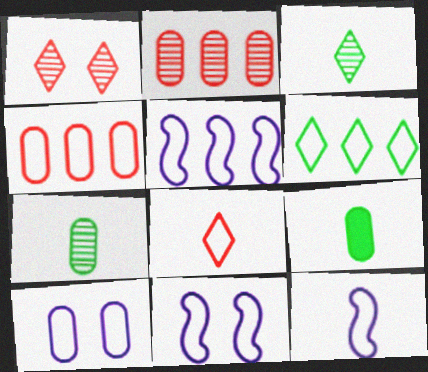[[1, 5, 9], 
[2, 9, 10], 
[4, 5, 6], 
[5, 11, 12]]